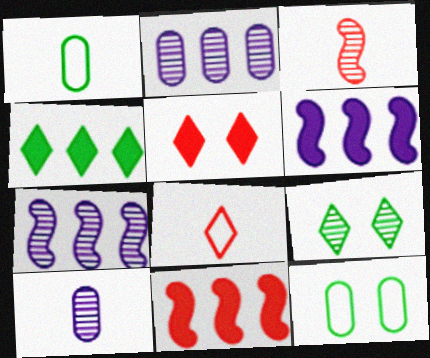[[1, 5, 7], 
[2, 3, 9]]